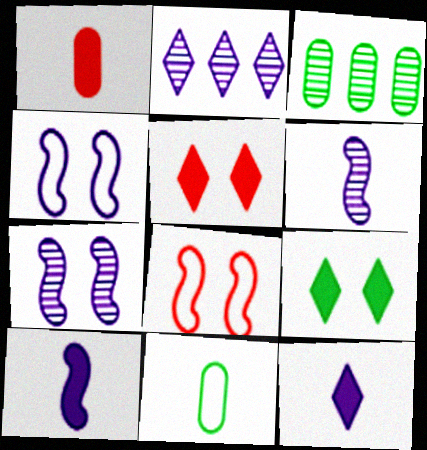[[3, 8, 12]]